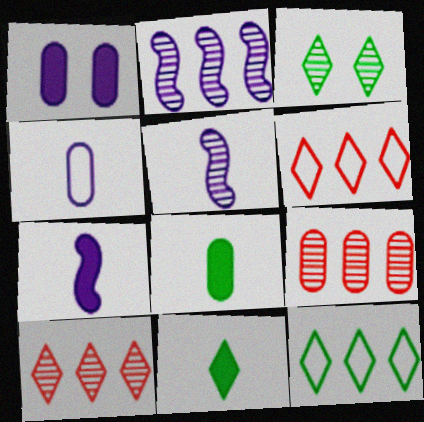[[3, 5, 9], 
[3, 11, 12]]